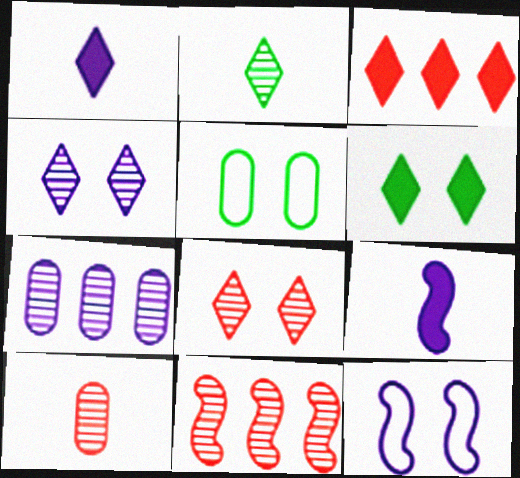[[1, 3, 6], 
[1, 5, 11], 
[1, 7, 12], 
[8, 10, 11]]